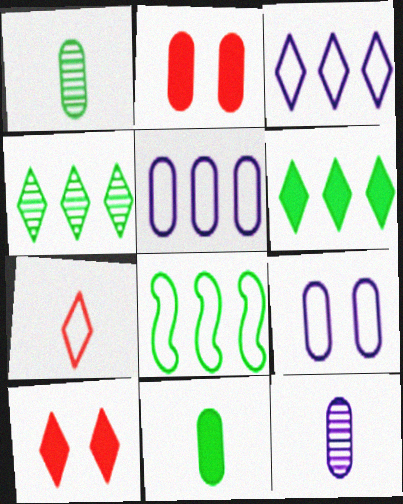[[1, 2, 5], 
[7, 8, 9], 
[8, 10, 12]]